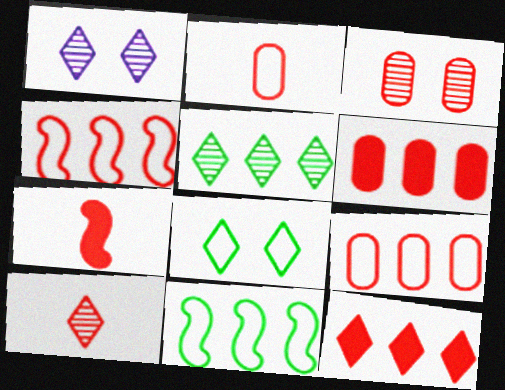[[1, 5, 10], 
[2, 3, 6], 
[2, 7, 10]]